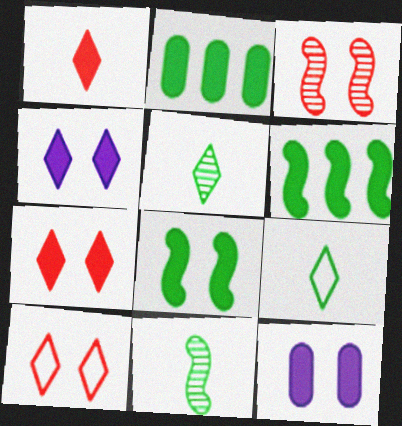[[1, 6, 12], 
[7, 8, 12]]